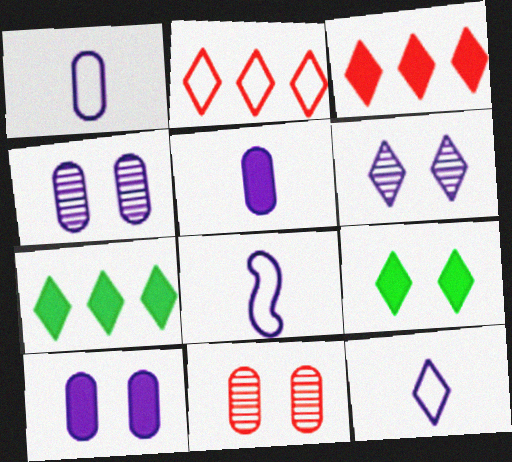[[1, 8, 12], 
[7, 8, 11]]